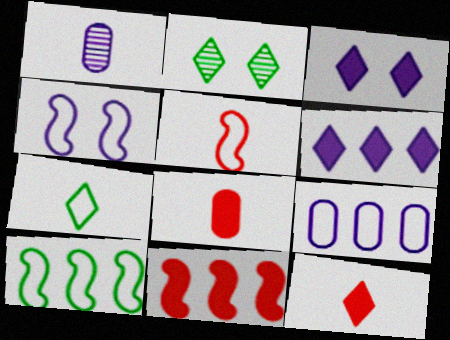[[1, 4, 6], 
[4, 5, 10]]